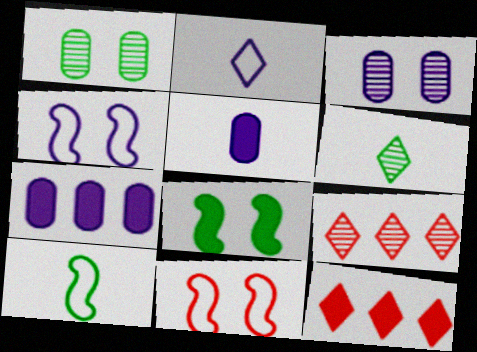[[3, 10, 12], 
[5, 8, 12], 
[6, 7, 11]]